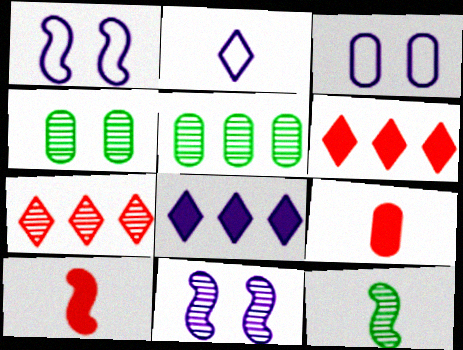[[2, 9, 12], 
[3, 5, 9], 
[3, 6, 12]]